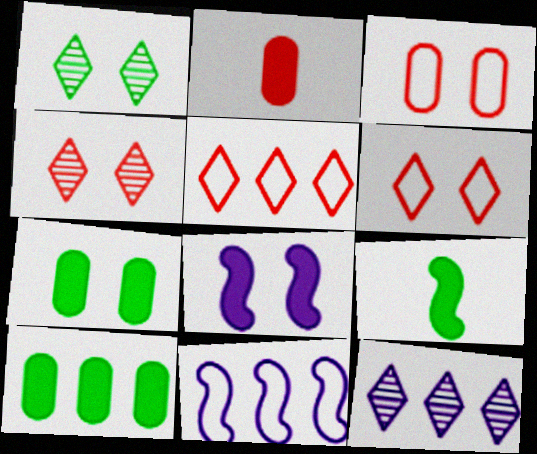[[1, 2, 11], 
[1, 3, 8], 
[3, 9, 12]]